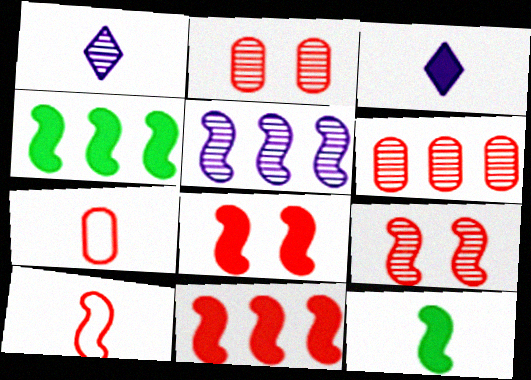[[1, 7, 12], 
[9, 10, 11]]